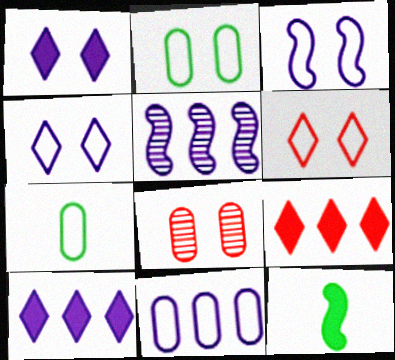[[2, 3, 6], 
[5, 10, 11]]